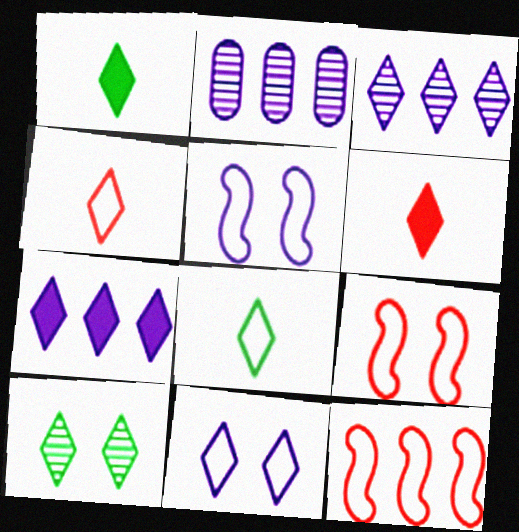[[1, 2, 9], 
[4, 7, 10]]